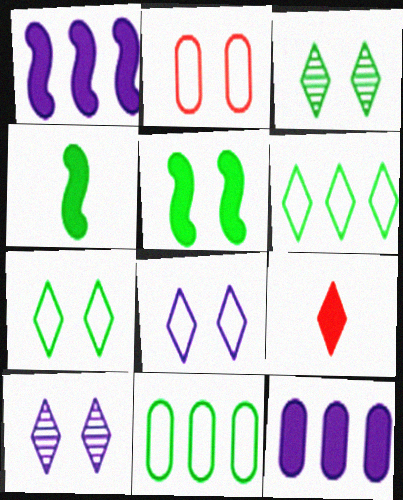[[2, 5, 10], 
[3, 4, 11], 
[5, 9, 12], 
[6, 9, 10]]